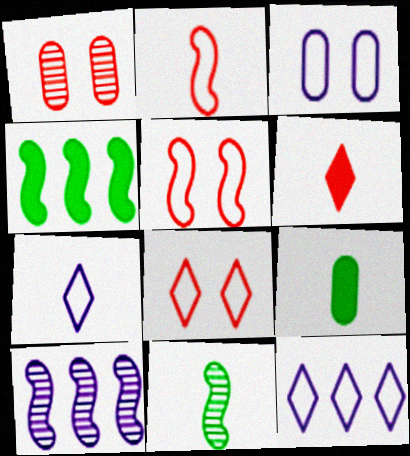[[1, 4, 7], 
[8, 9, 10]]